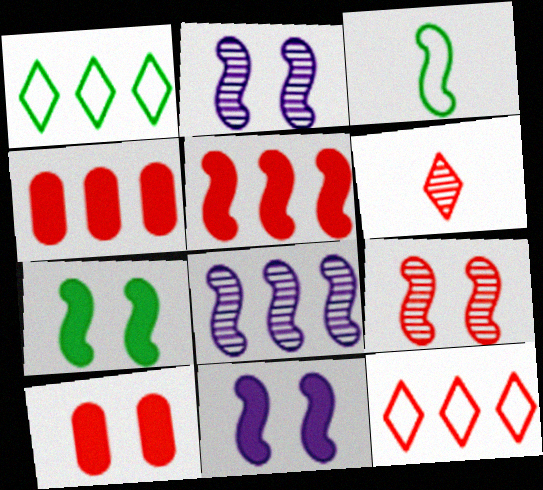[[1, 4, 8], 
[2, 3, 5]]